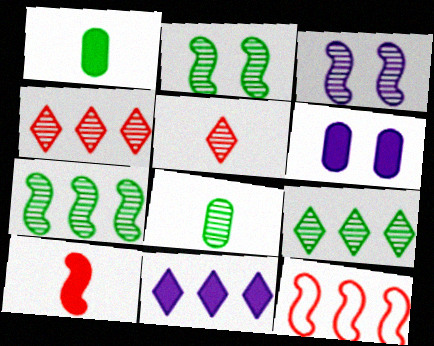[[2, 8, 9], 
[3, 4, 8]]